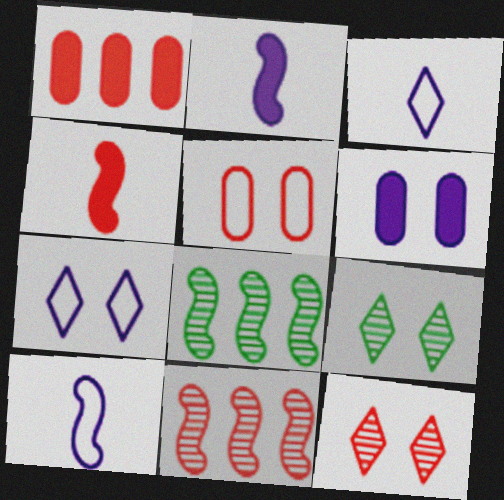[[1, 9, 10]]